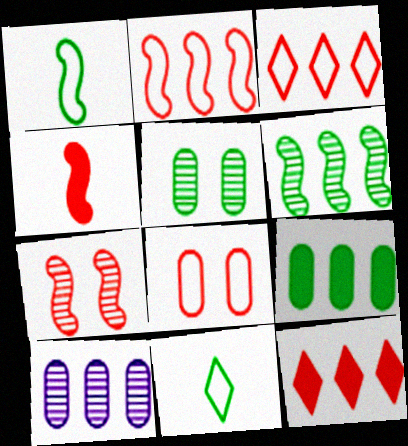[[2, 4, 7]]